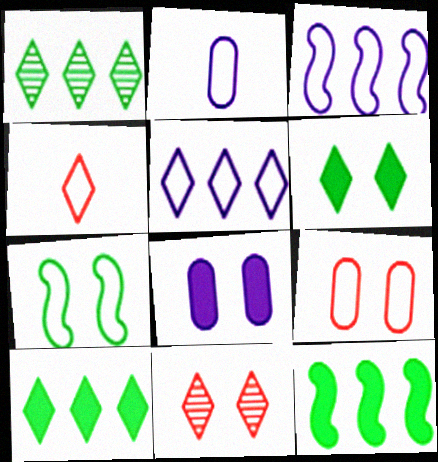[[2, 11, 12], 
[7, 8, 11]]